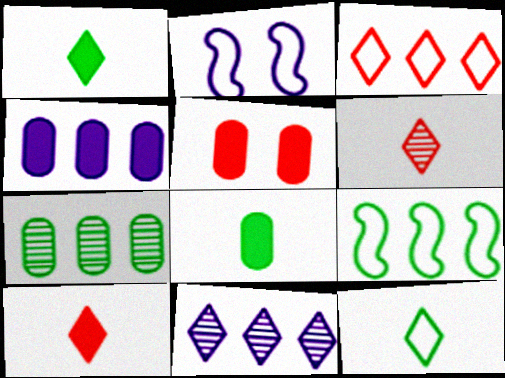[[2, 7, 10], 
[4, 5, 8]]